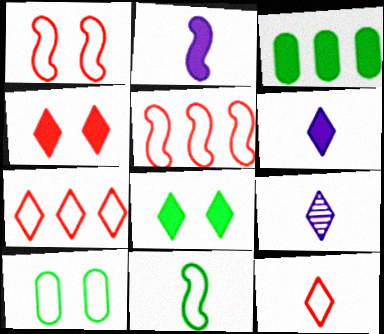[[1, 3, 9], 
[2, 3, 4], 
[7, 8, 9]]